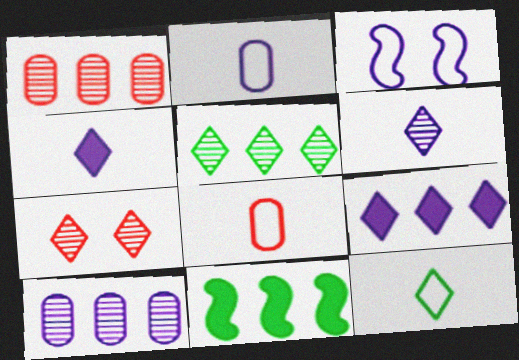[[2, 7, 11], 
[3, 4, 10], 
[5, 6, 7], 
[7, 9, 12]]